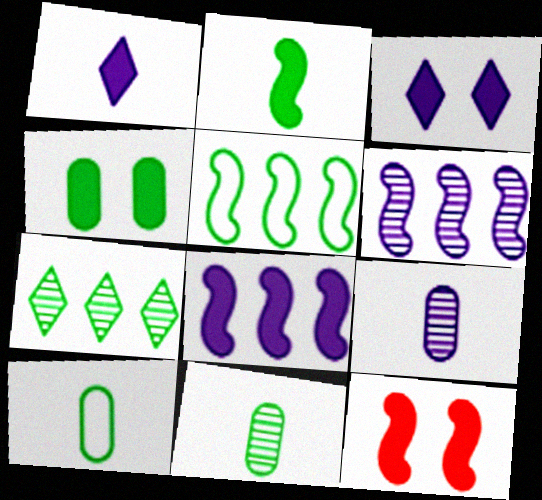[[2, 8, 12], 
[3, 4, 12]]